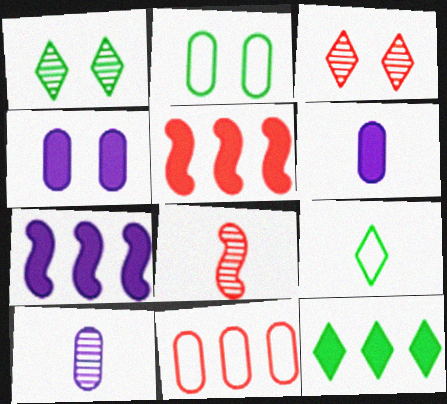[[1, 9, 12], 
[6, 8, 9]]